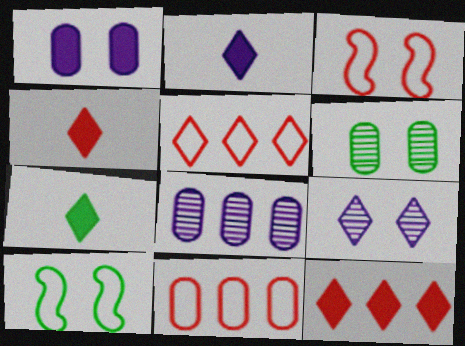[[2, 4, 7], 
[3, 7, 8], 
[4, 8, 10], 
[5, 7, 9]]